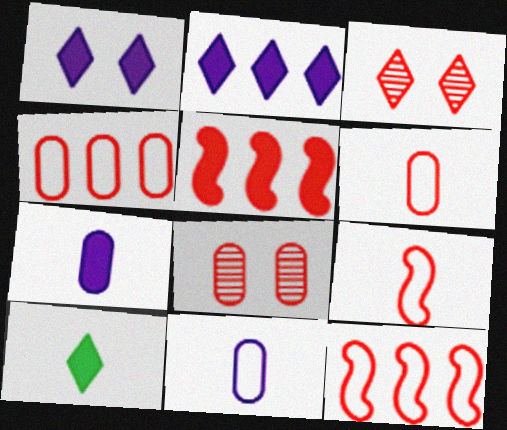[[3, 5, 6]]